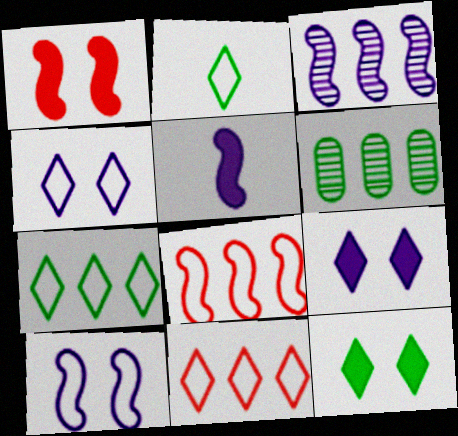[[2, 4, 11], 
[3, 5, 10]]